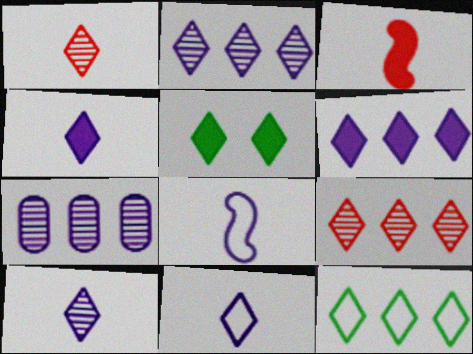[[4, 10, 11], 
[5, 9, 11], 
[6, 9, 12]]